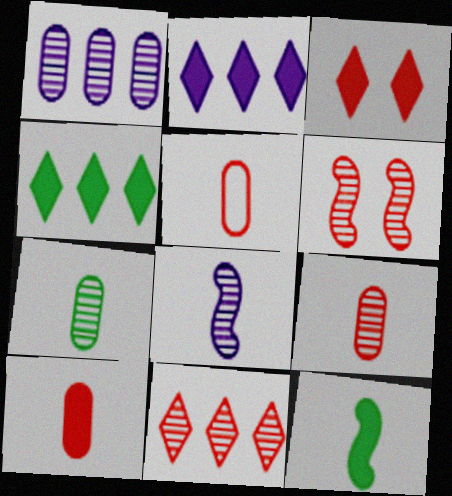[[5, 9, 10], 
[6, 9, 11]]